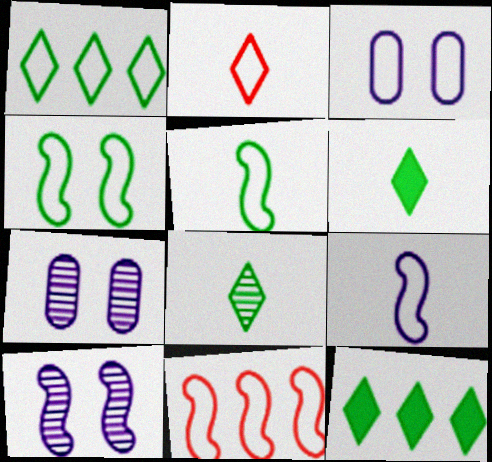[[4, 9, 11], 
[6, 7, 11]]